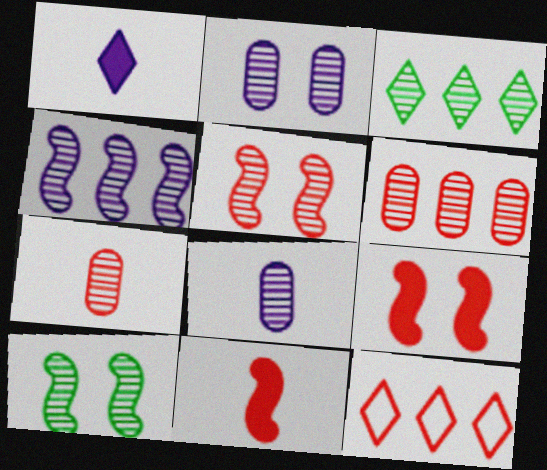[[3, 4, 6], 
[3, 5, 8], 
[7, 9, 12]]